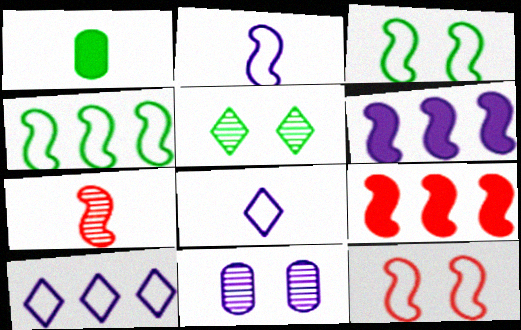[[1, 4, 5], 
[1, 7, 8], 
[2, 4, 12], 
[3, 6, 7], 
[6, 8, 11], 
[7, 9, 12]]